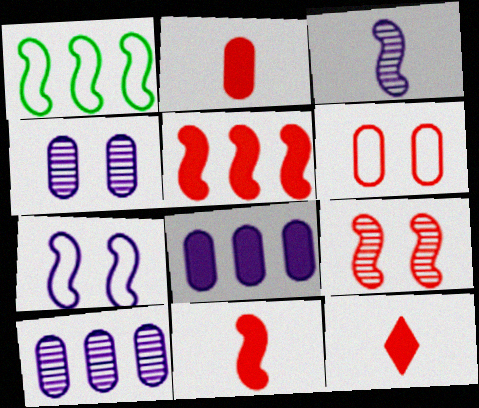[[1, 4, 12], 
[2, 11, 12]]